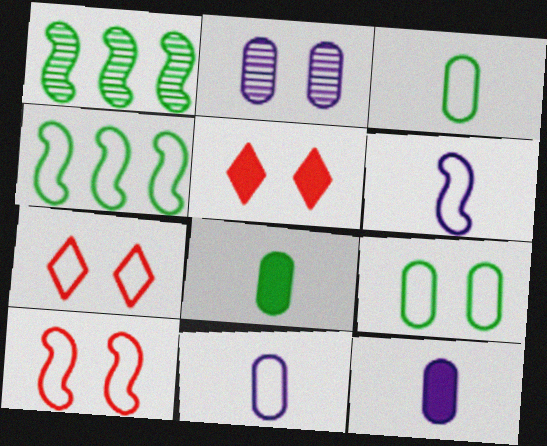[[1, 5, 11], 
[1, 7, 12], 
[4, 6, 10], 
[4, 7, 11]]